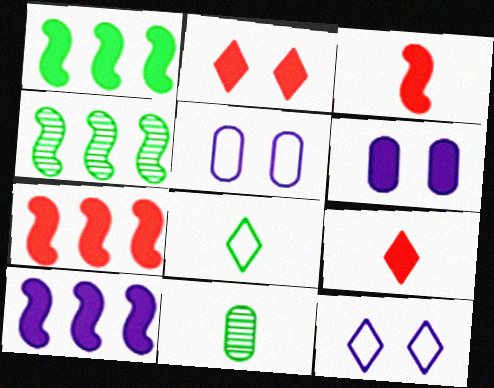[[1, 6, 9], 
[1, 7, 10], 
[4, 5, 9], 
[7, 11, 12]]